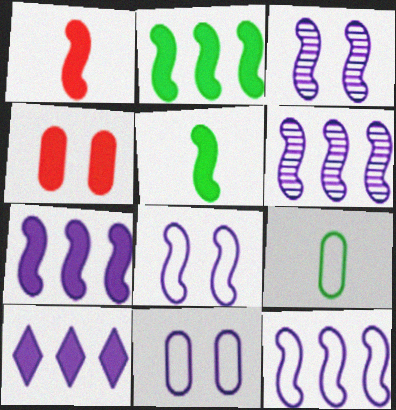[[4, 5, 10], 
[6, 7, 12]]